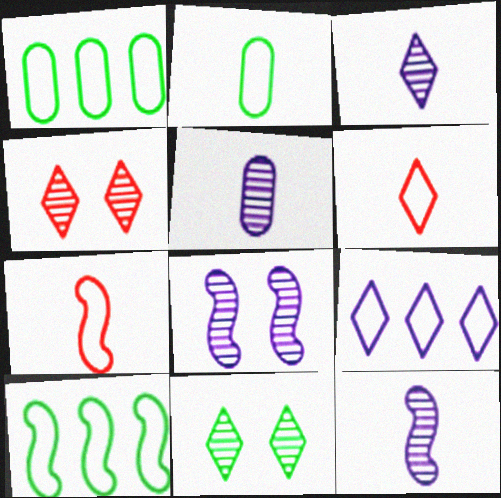[[3, 5, 12]]